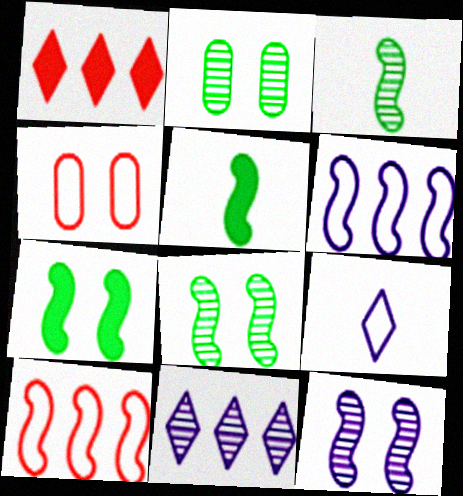[[4, 5, 11], 
[5, 10, 12]]